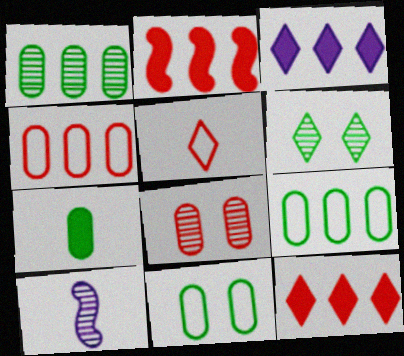[[1, 7, 11], 
[2, 5, 8], 
[3, 5, 6], 
[5, 7, 10], 
[10, 11, 12]]